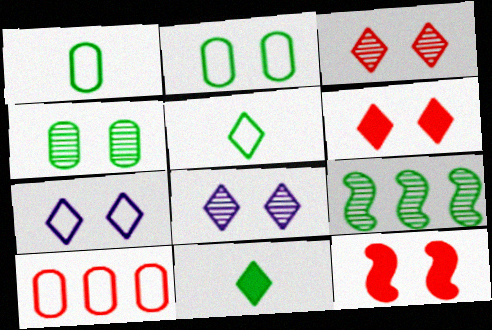[[2, 8, 12], 
[2, 9, 11], 
[4, 7, 12]]